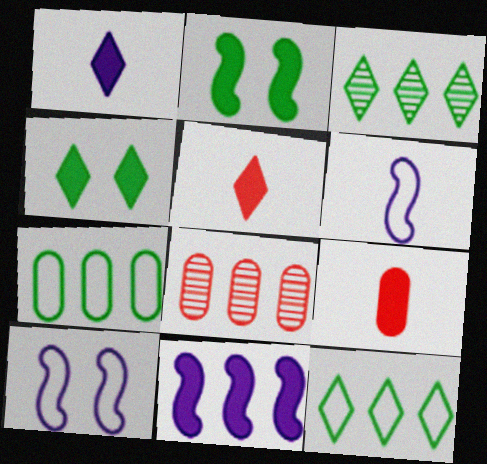[[3, 9, 10], 
[4, 6, 8], 
[4, 9, 11], 
[8, 11, 12]]